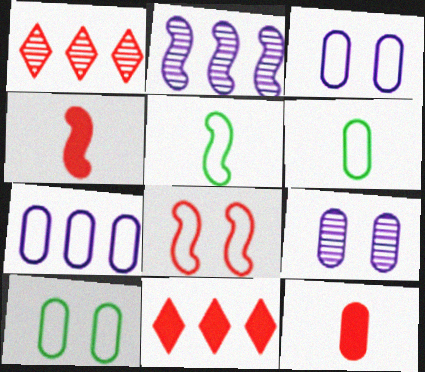[[1, 8, 12], 
[5, 9, 11]]